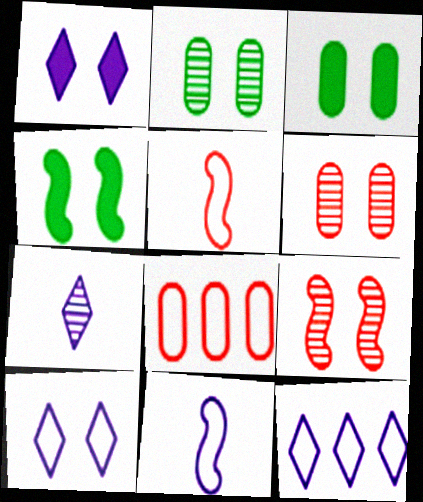[[1, 7, 12], 
[3, 9, 10], 
[4, 6, 10], 
[4, 7, 8]]